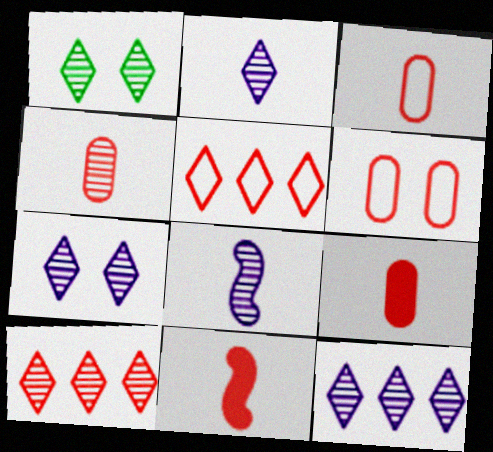[[1, 2, 10], 
[2, 7, 12], 
[3, 4, 9], 
[6, 10, 11]]